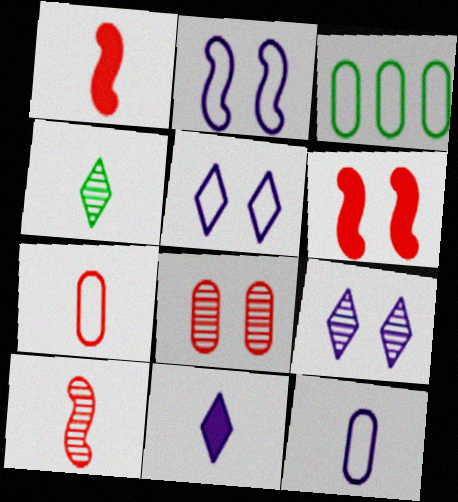[[1, 3, 9], 
[1, 4, 12]]